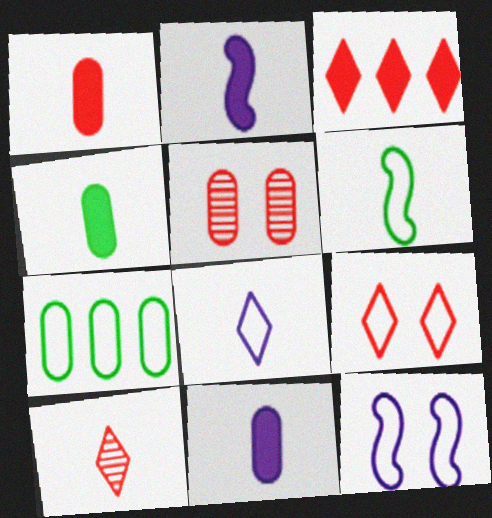[[1, 4, 11], 
[3, 9, 10], 
[5, 7, 11], 
[6, 10, 11]]